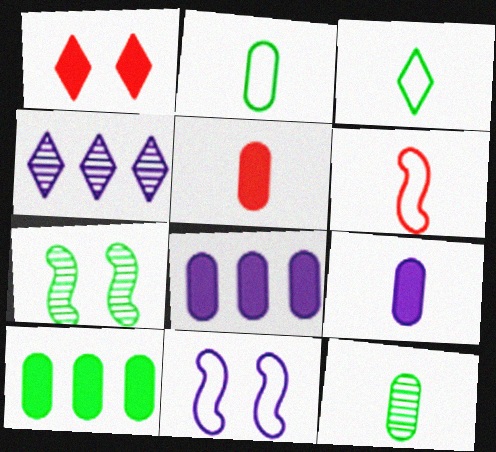[[1, 3, 4], 
[3, 7, 10], 
[4, 9, 11]]